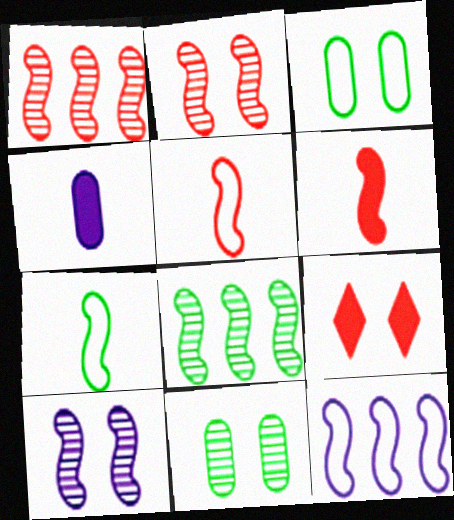[[3, 9, 10]]